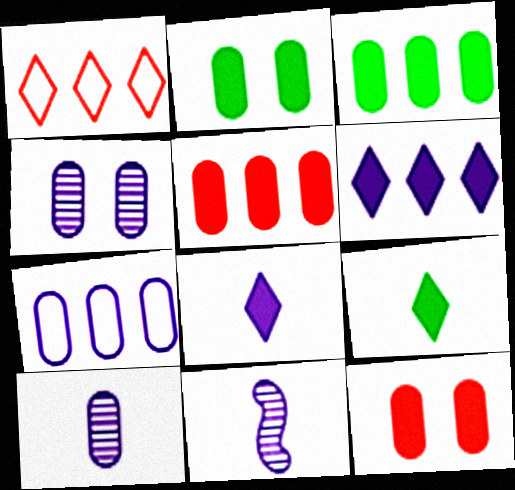[[1, 2, 11]]